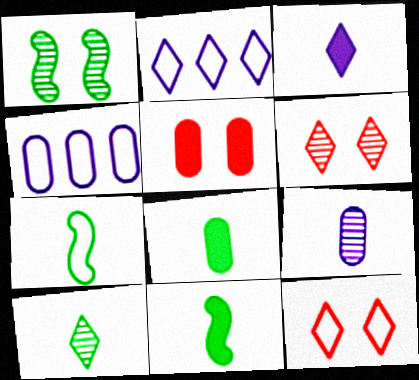[[4, 6, 11], 
[4, 7, 12], 
[7, 8, 10]]